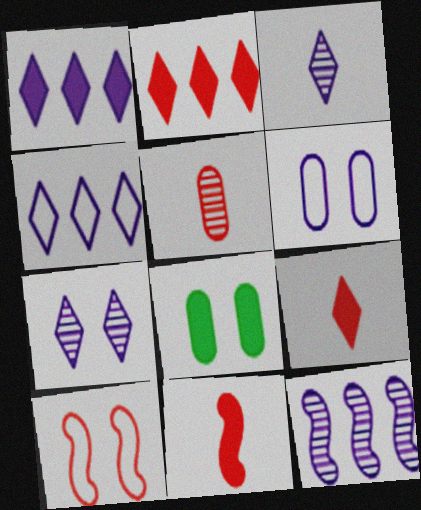[[1, 8, 11], 
[2, 5, 10], 
[7, 8, 10]]